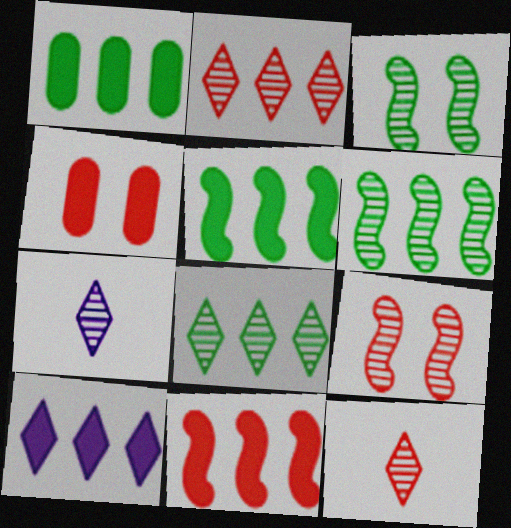[[1, 10, 11]]